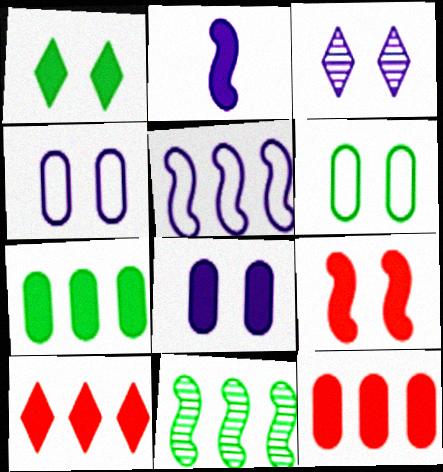[[1, 2, 12], 
[1, 8, 9], 
[3, 6, 9]]